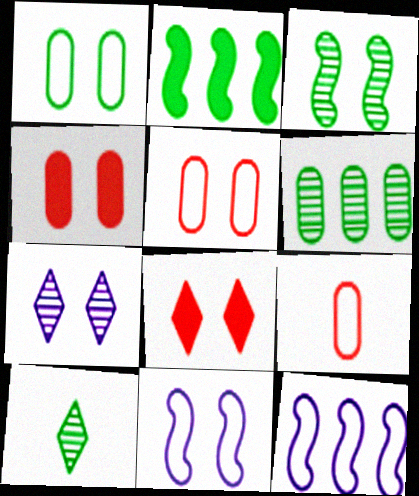[[1, 2, 10], 
[2, 7, 9], 
[3, 6, 10], 
[4, 10, 12]]